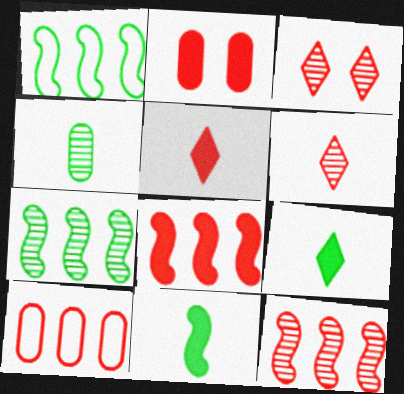[[2, 5, 8]]